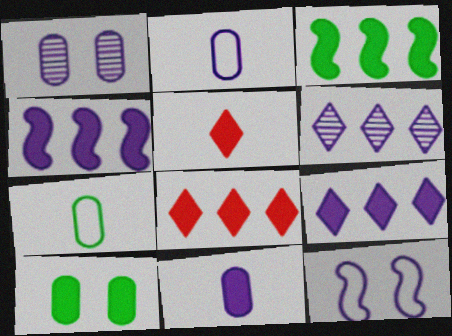[[4, 5, 10], 
[6, 11, 12]]